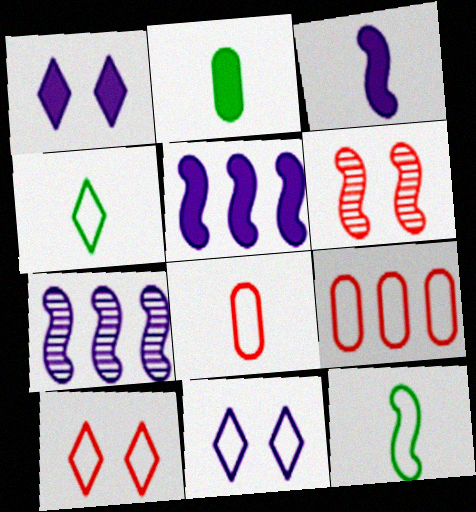[[2, 7, 10], 
[5, 6, 12], 
[9, 11, 12]]